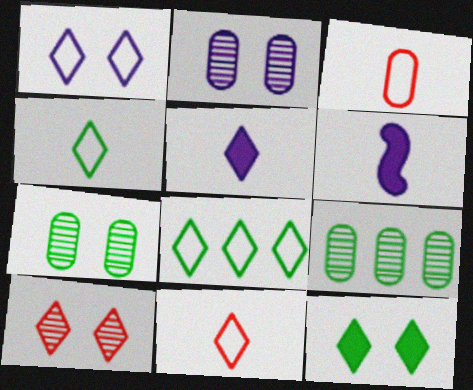[[1, 8, 11], 
[1, 10, 12], 
[5, 8, 10]]